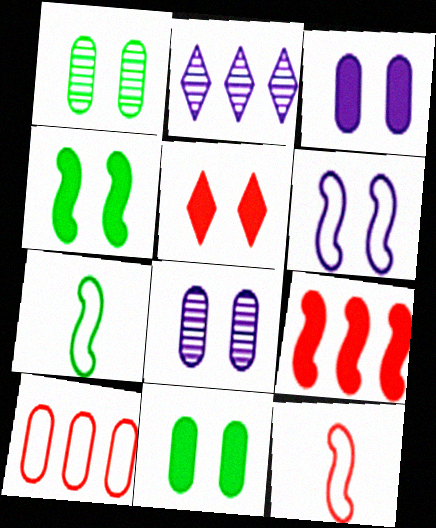[[1, 5, 6], 
[2, 11, 12], 
[3, 4, 5]]